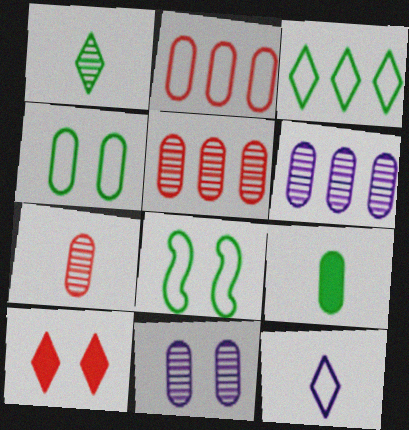[[2, 8, 12], 
[2, 9, 11], 
[8, 10, 11]]